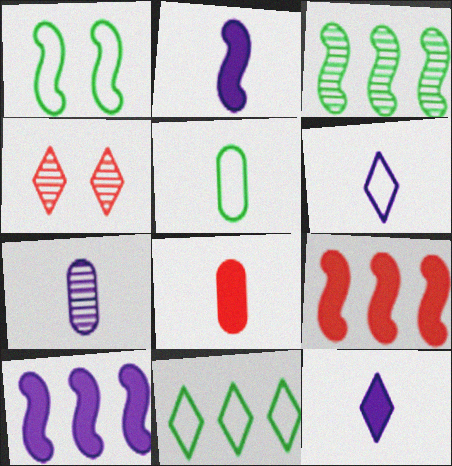[[1, 5, 11], 
[2, 6, 7], 
[3, 4, 7], 
[4, 5, 10], 
[4, 11, 12], 
[5, 7, 8]]